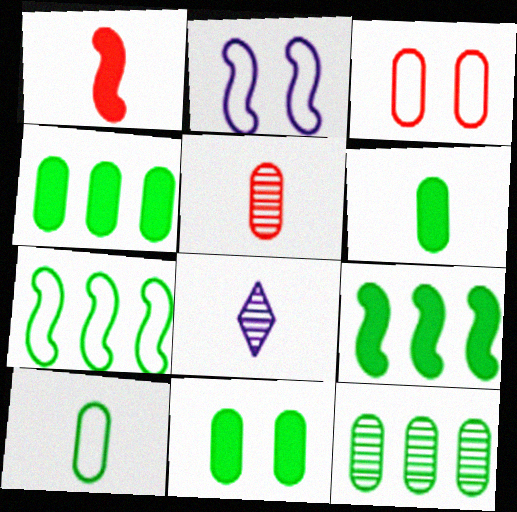[[1, 8, 10], 
[3, 8, 9], 
[4, 6, 11], 
[10, 11, 12]]